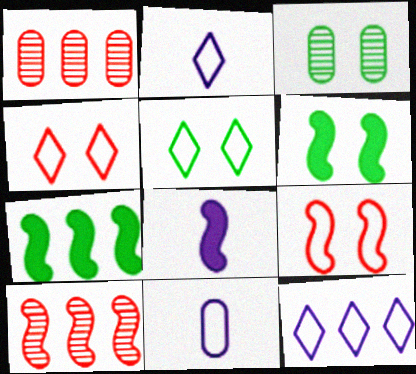[[1, 2, 6], 
[1, 5, 8], 
[1, 7, 12], 
[3, 5, 6]]